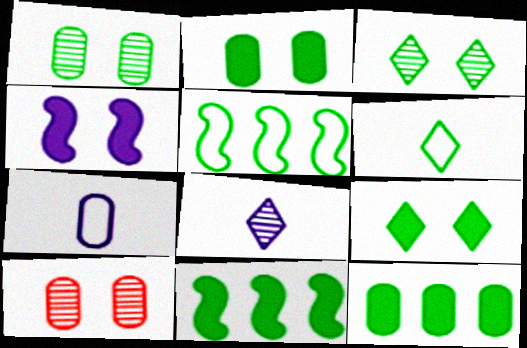[[1, 6, 11], 
[7, 10, 12]]